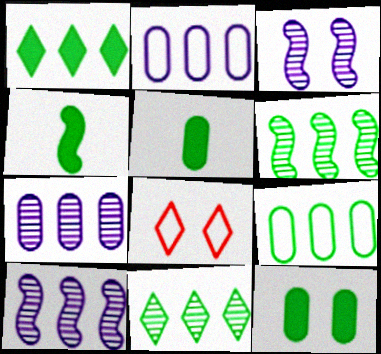[[1, 4, 12], 
[1, 6, 9], 
[3, 8, 12], 
[4, 7, 8], 
[5, 8, 10]]